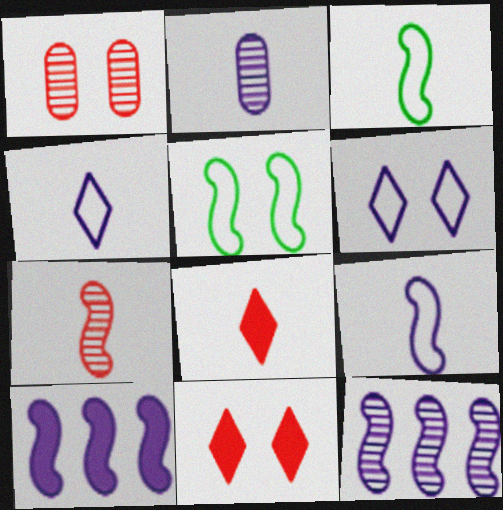[[2, 3, 8], 
[2, 6, 10], 
[5, 7, 10]]